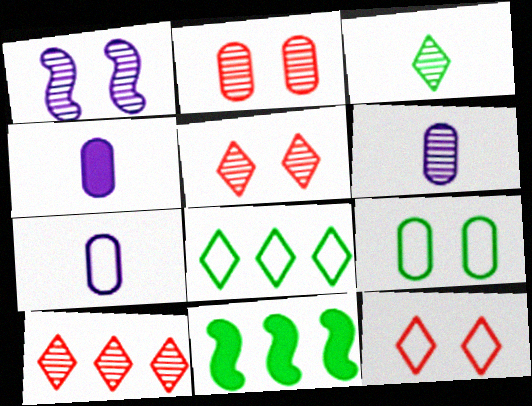[[3, 9, 11], 
[4, 6, 7], 
[5, 7, 11], 
[6, 11, 12]]